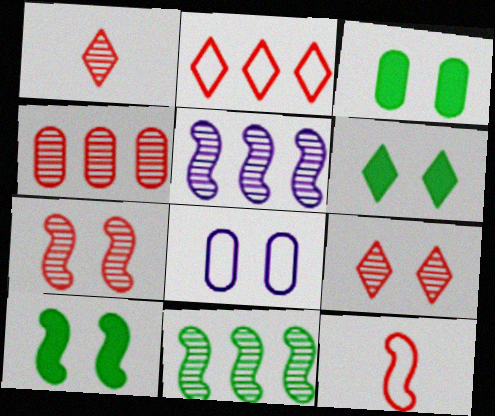[[1, 4, 7], 
[3, 6, 10], 
[5, 10, 12], 
[6, 7, 8], 
[8, 9, 10]]